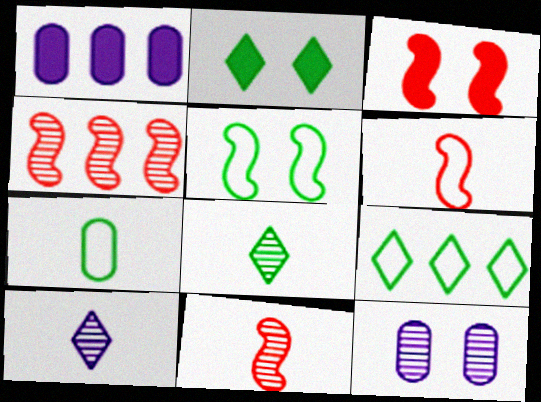[[1, 4, 9], 
[2, 8, 9], 
[3, 4, 6], 
[4, 8, 12], 
[5, 7, 9]]